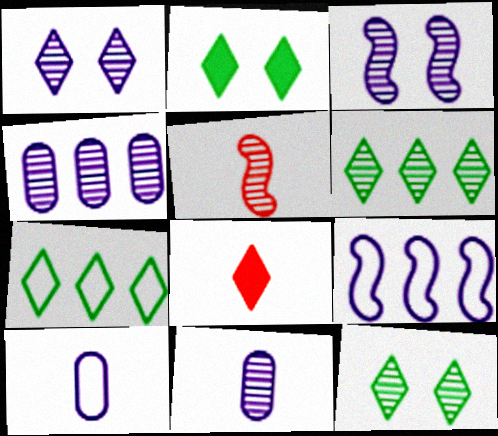[[1, 7, 8], 
[4, 5, 12]]